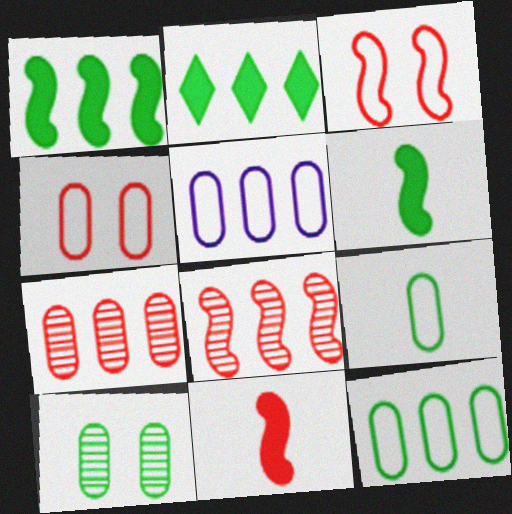[[2, 5, 8], 
[3, 8, 11], 
[4, 5, 9]]